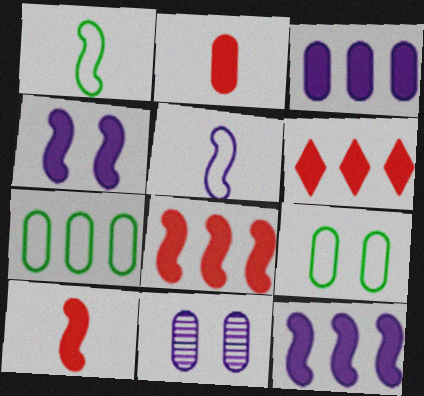[[1, 6, 11], 
[2, 7, 11]]